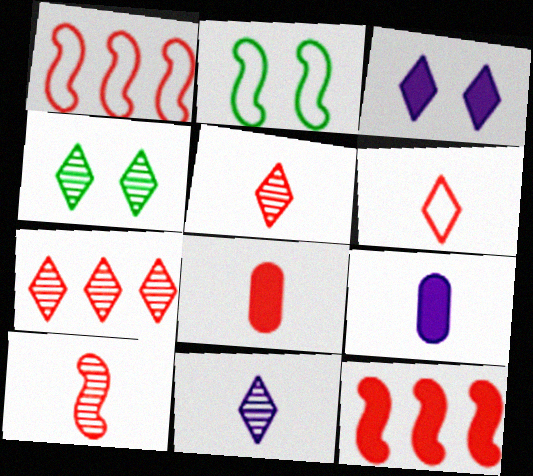[[1, 4, 9], 
[2, 7, 9], 
[4, 7, 11], 
[6, 8, 10]]